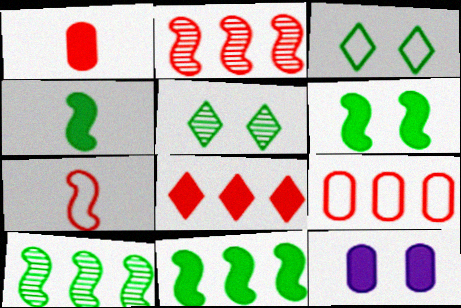[[2, 8, 9], 
[4, 6, 11], 
[4, 8, 12]]